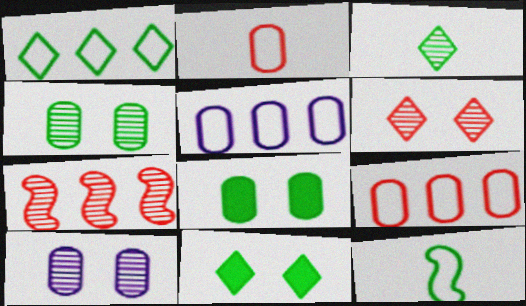[[1, 3, 11], 
[3, 7, 10]]